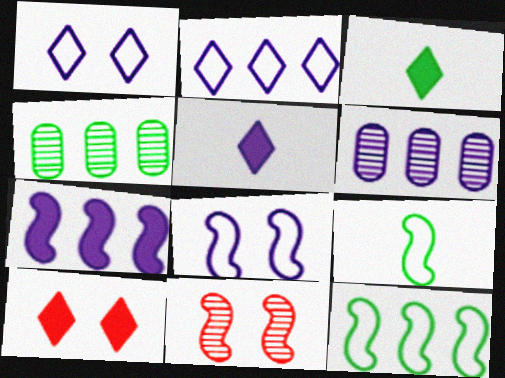[[2, 6, 7], 
[5, 6, 8], 
[6, 9, 10], 
[7, 9, 11]]